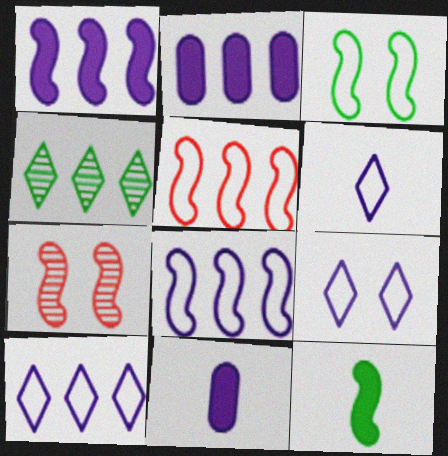[[2, 4, 5], 
[6, 9, 10], 
[7, 8, 12]]